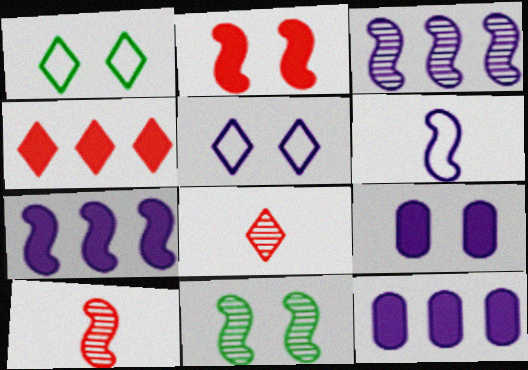[[1, 10, 12], 
[3, 10, 11]]